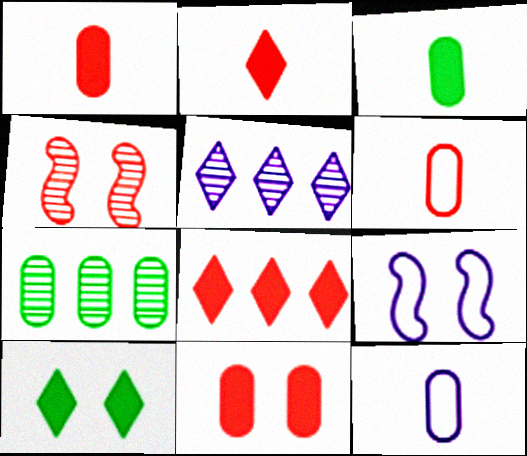[[2, 7, 9], 
[4, 6, 8], 
[7, 11, 12]]